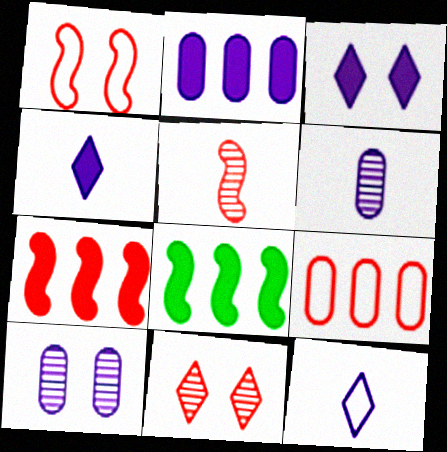[[1, 5, 7]]